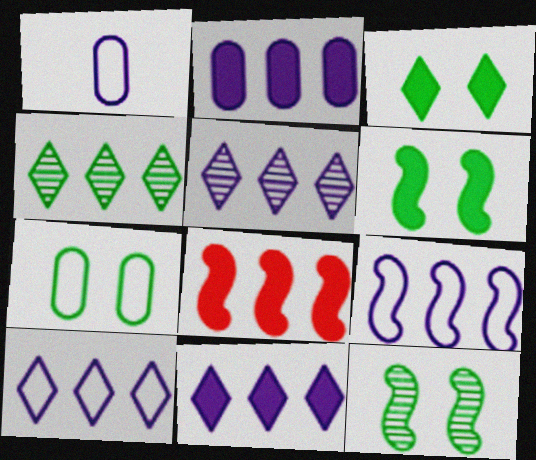[[2, 5, 9], 
[3, 7, 12], 
[5, 10, 11]]